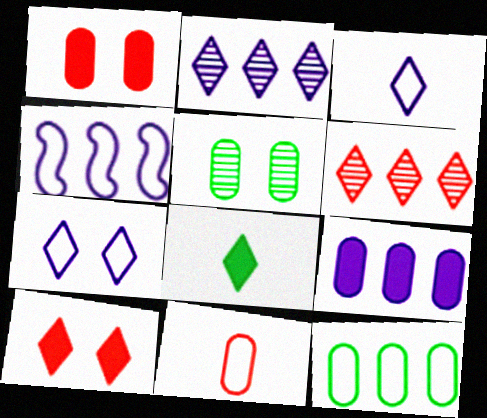[[2, 4, 9], 
[5, 9, 11], 
[6, 7, 8]]